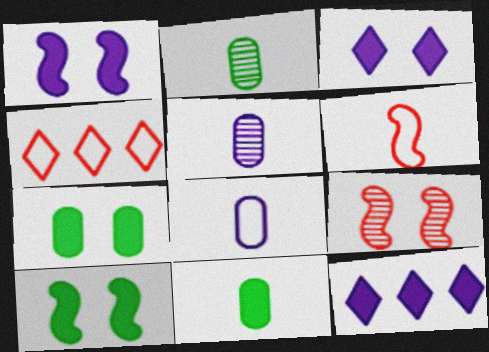[[1, 2, 4], 
[4, 5, 10]]